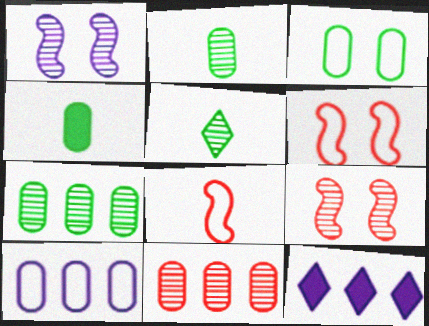[[1, 5, 11], 
[2, 6, 12], 
[3, 4, 7]]